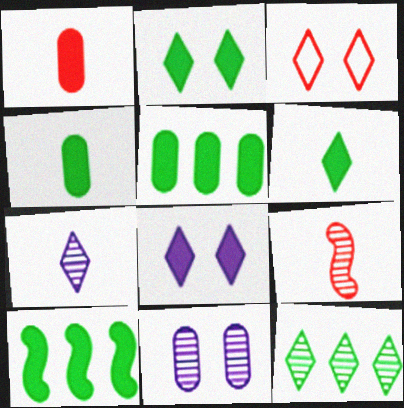[[1, 8, 10], 
[2, 4, 10], 
[9, 11, 12]]